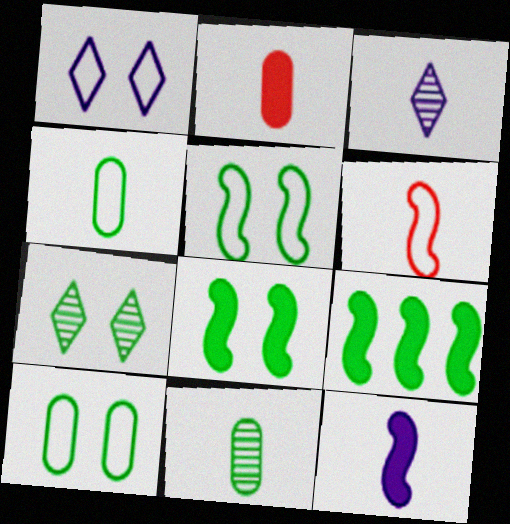[[4, 7, 9], 
[7, 8, 10]]